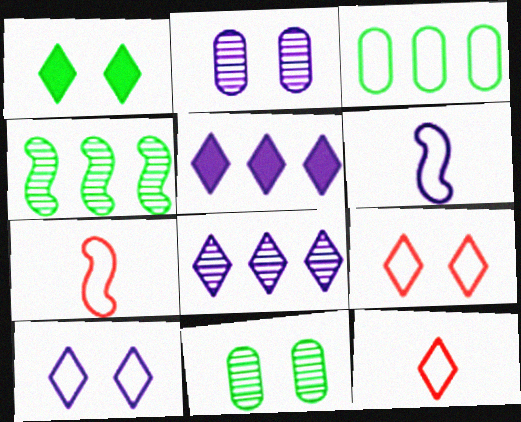[[1, 8, 12], 
[2, 5, 6], 
[3, 6, 9], 
[3, 7, 10], 
[5, 7, 11]]